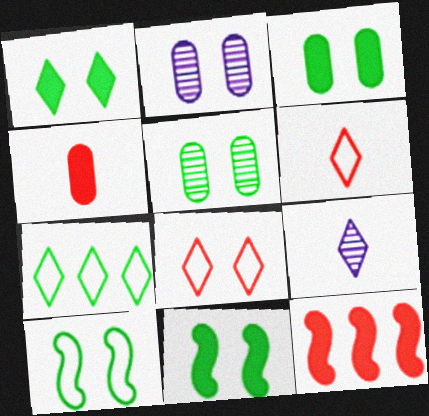[[1, 3, 11], 
[1, 5, 10], 
[2, 8, 11]]